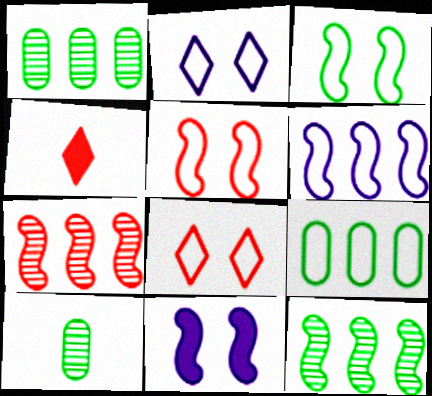[]